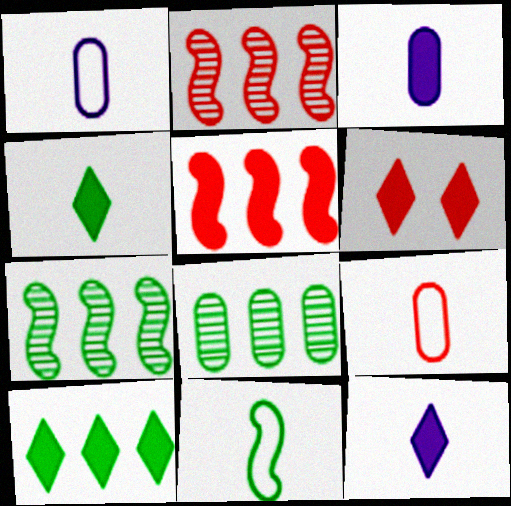[[1, 6, 7], 
[2, 6, 9], 
[6, 10, 12]]